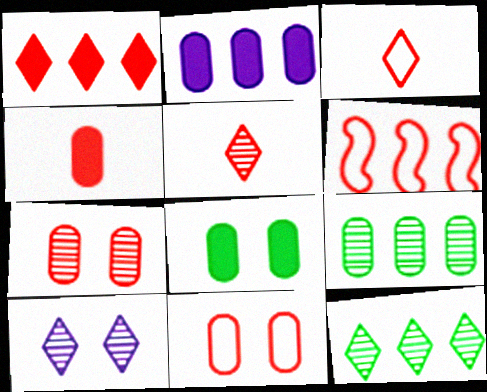[[2, 4, 8], 
[2, 6, 12], 
[3, 6, 11], 
[5, 10, 12]]